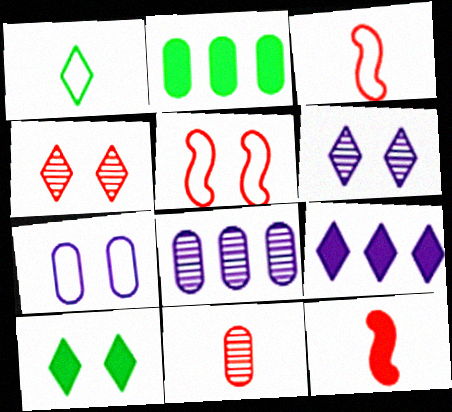[[1, 4, 9], 
[2, 3, 6], 
[2, 7, 11], 
[3, 8, 10]]